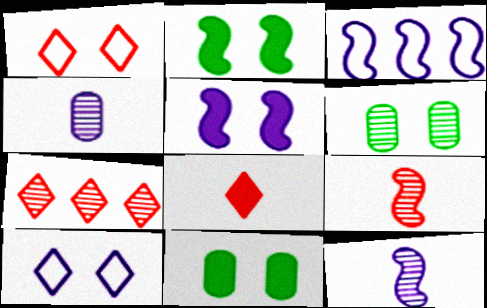[[1, 5, 6], 
[1, 7, 8], 
[2, 3, 9], 
[3, 5, 12], 
[3, 6, 8], 
[6, 7, 12]]